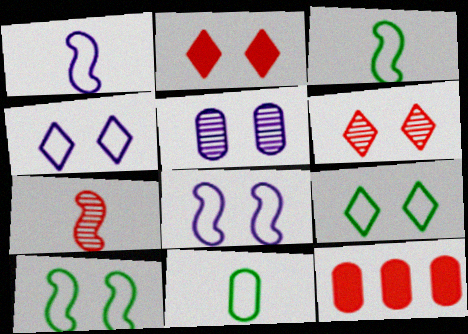[[2, 5, 10], 
[5, 11, 12]]